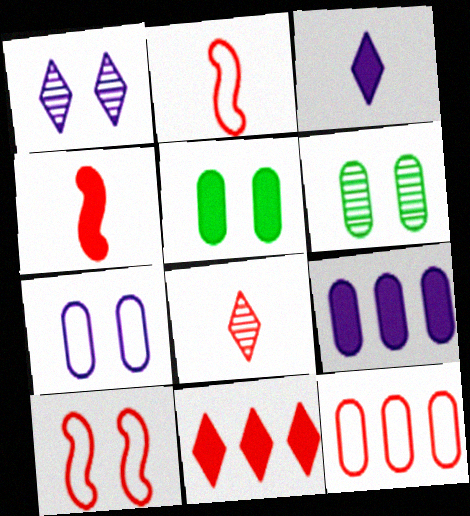[[1, 5, 10]]